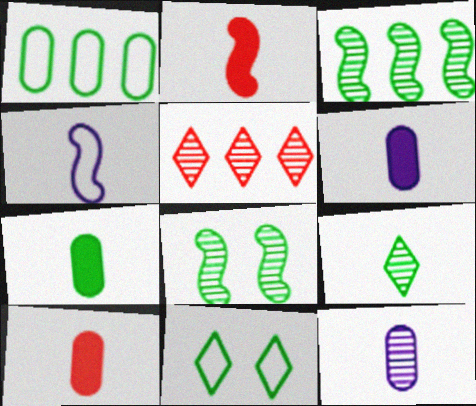[[3, 7, 11], 
[4, 9, 10], 
[5, 8, 12], 
[6, 7, 10]]